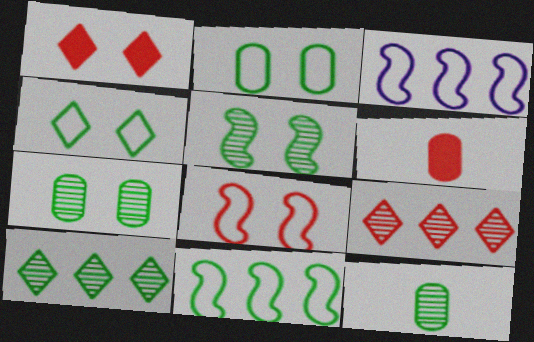[[1, 3, 12], 
[5, 10, 12], 
[6, 8, 9]]